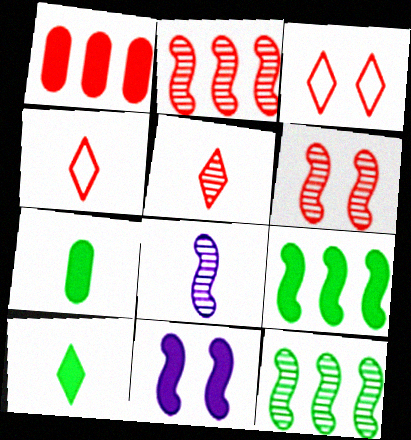[[1, 4, 6], 
[1, 10, 11], 
[4, 7, 8], 
[6, 8, 12]]